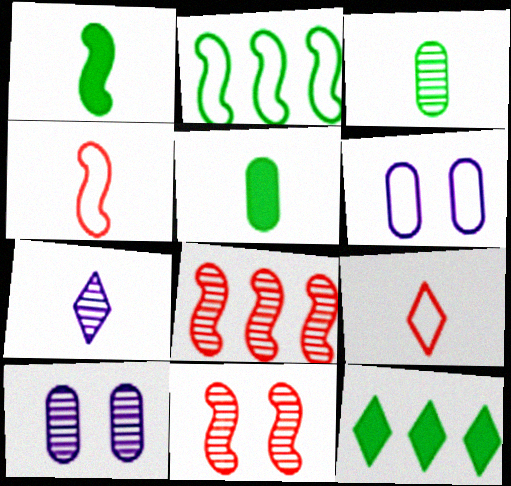[[2, 6, 9], 
[4, 5, 7], 
[4, 10, 12]]